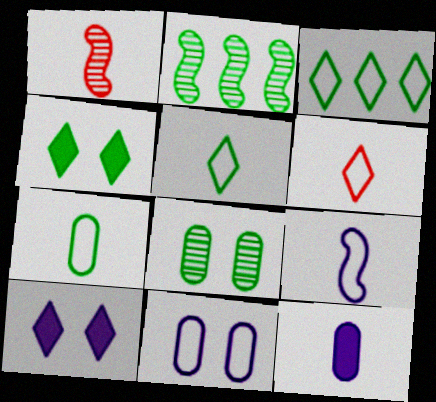[[1, 5, 12], 
[2, 4, 7], 
[6, 7, 9]]